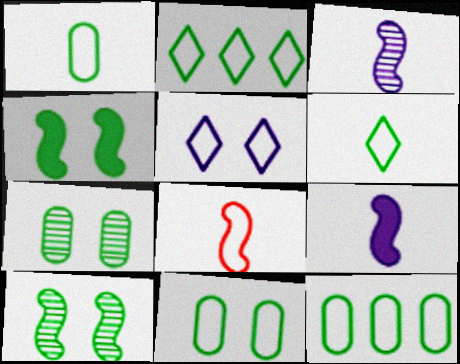[[1, 11, 12], 
[5, 8, 12]]